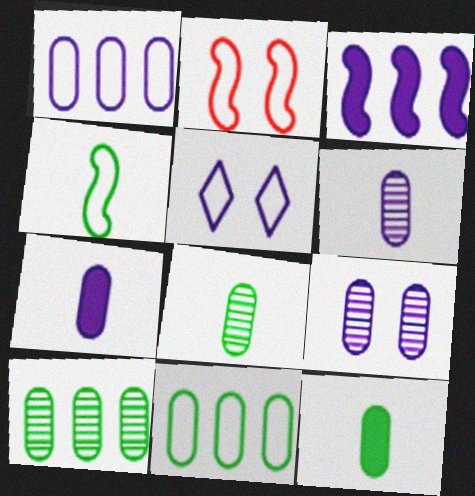[[1, 7, 9], 
[3, 5, 6]]